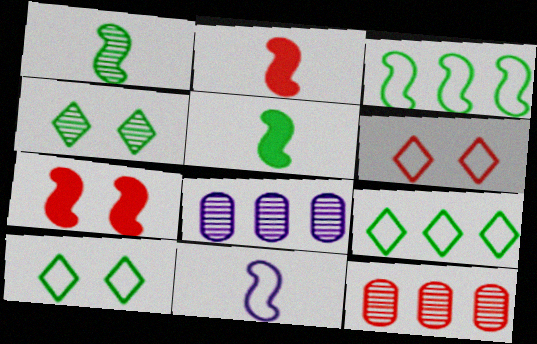[[1, 2, 11], 
[2, 6, 12], 
[2, 8, 10], 
[5, 6, 8]]